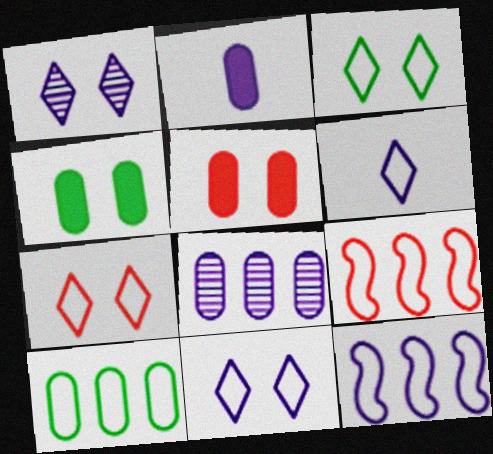[[1, 2, 12], 
[3, 7, 11]]